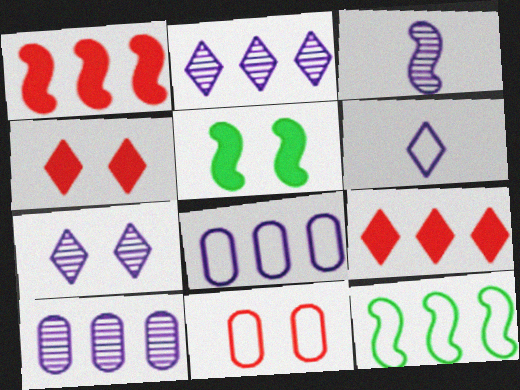[[3, 7, 10], 
[5, 7, 11], 
[6, 11, 12], 
[9, 10, 12]]